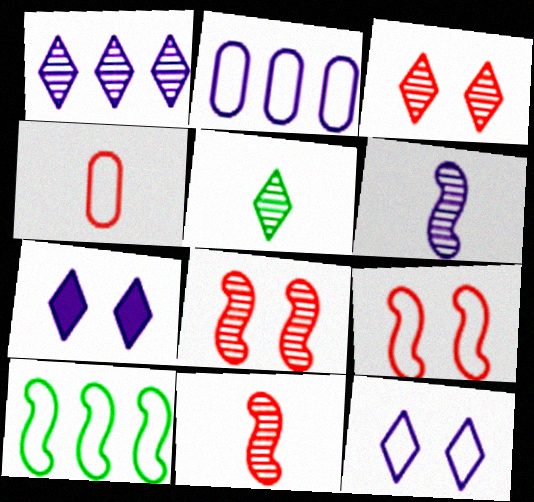[[1, 3, 5], 
[2, 6, 7], 
[4, 10, 12]]